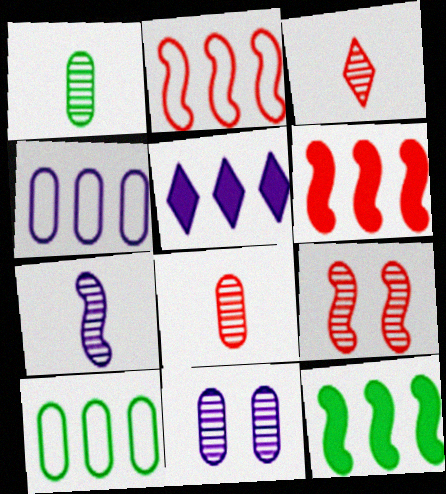[[1, 3, 7]]